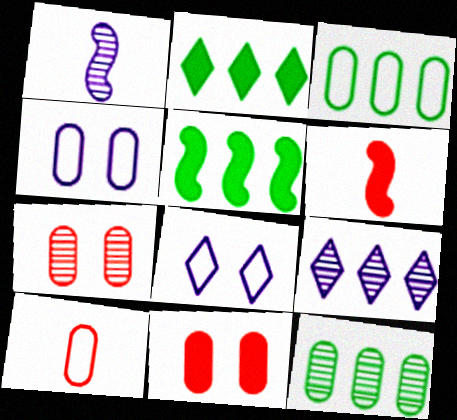[[3, 4, 10], 
[6, 8, 12]]